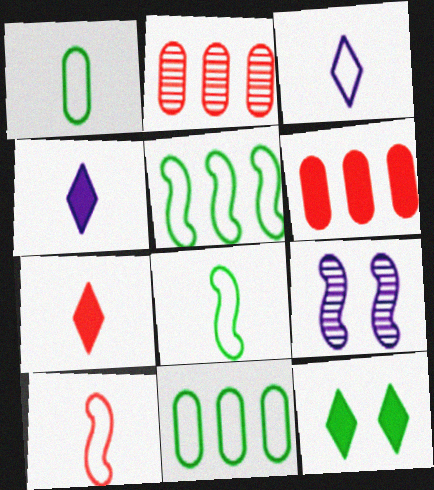[[1, 3, 10], 
[7, 9, 11]]